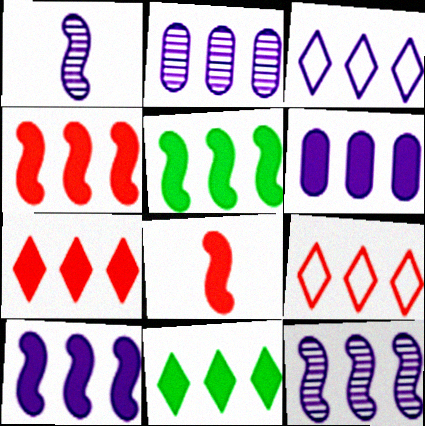[[2, 3, 10], 
[2, 5, 9], 
[3, 6, 12], 
[4, 5, 10], 
[4, 6, 11], 
[5, 6, 7]]